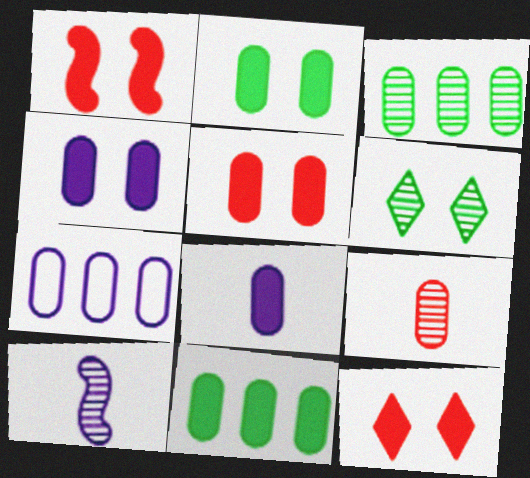[[1, 5, 12], 
[2, 4, 5], 
[2, 7, 9], 
[5, 8, 11]]